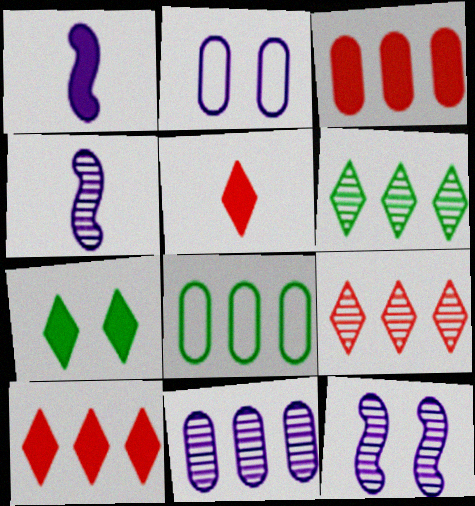[[1, 3, 7], 
[3, 8, 11], 
[5, 8, 12]]